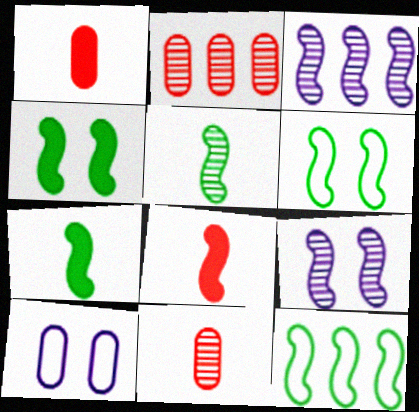[[3, 6, 8], 
[4, 5, 12], 
[8, 9, 12]]